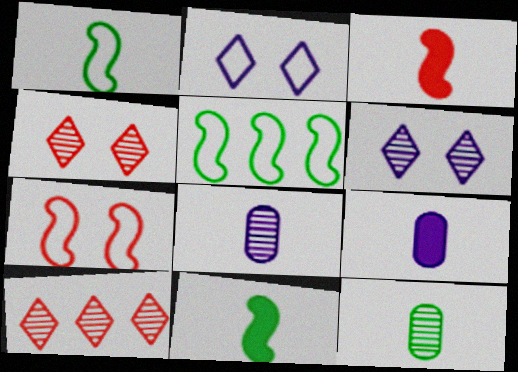[[4, 5, 9]]